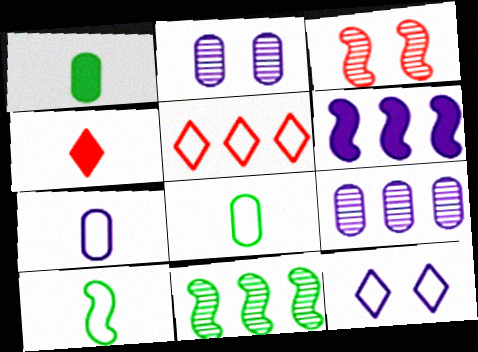[[3, 6, 10]]